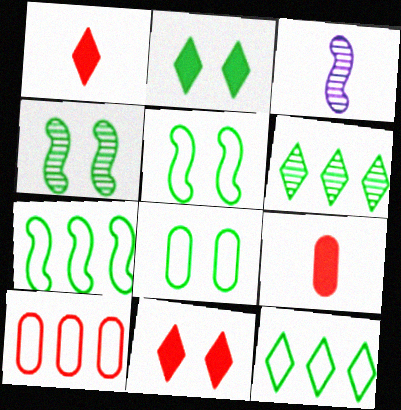[[2, 3, 10], 
[2, 4, 8]]